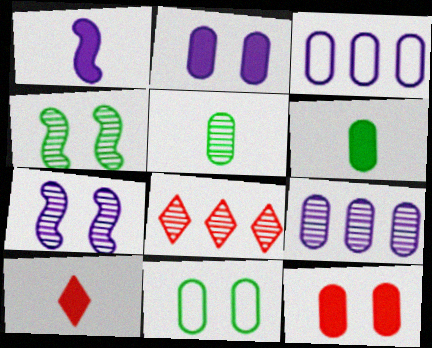[[1, 6, 10], 
[1, 8, 11], 
[3, 4, 10], 
[3, 5, 12], 
[5, 7, 8]]